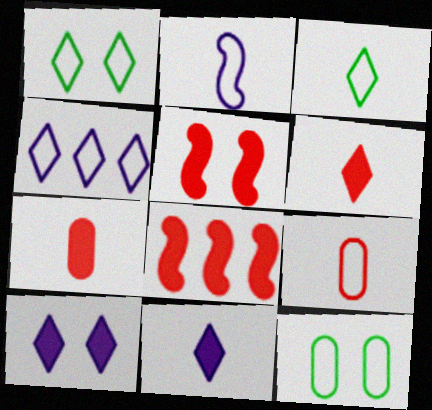[[2, 3, 9]]